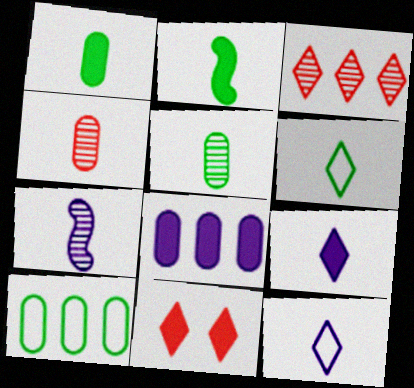[[2, 4, 12], 
[2, 5, 6], 
[2, 8, 11], 
[7, 10, 11]]